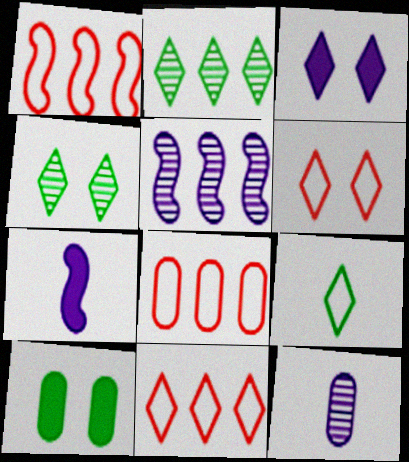[[1, 8, 11], 
[3, 4, 6], 
[4, 7, 8], 
[8, 10, 12]]